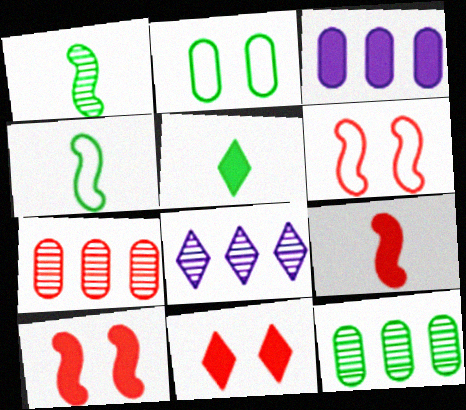[[2, 8, 9], 
[3, 5, 10]]